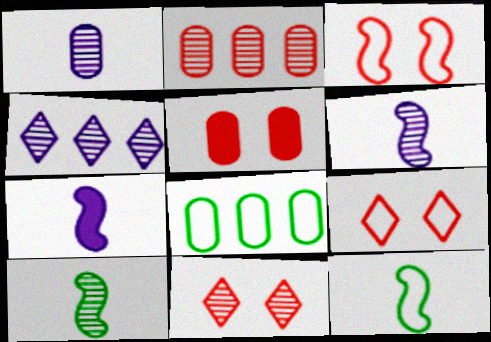[[1, 5, 8], 
[3, 5, 11], 
[4, 5, 12], 
[7, 8, 11]]